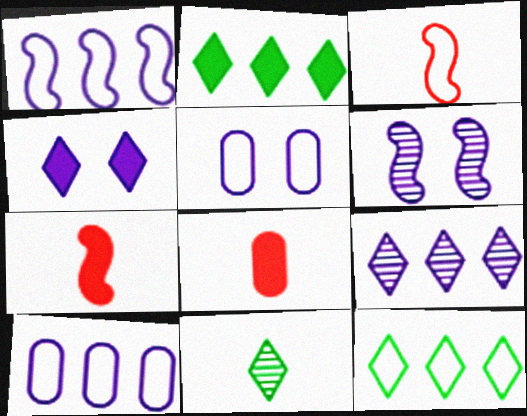[[3, 5, 12], 
[4, 5, 6], 
[6, 8, 12]]